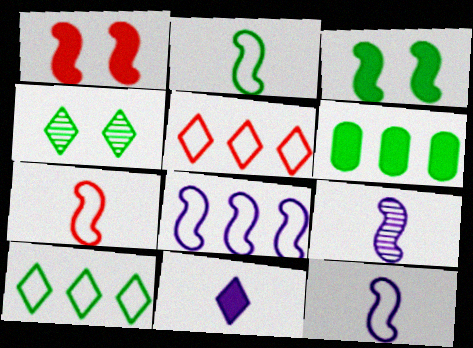[[1, 6, 11], 
[2, 4, 6], 
[2, 7, 12], 
[4, 5, 11]]